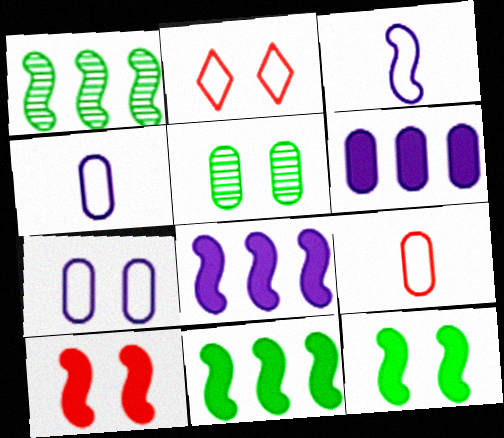[[1, 3, 10], 
[5, 6, 9]]